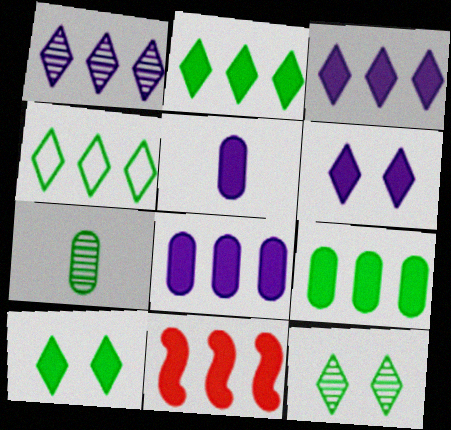[[2, 8, 11], 
[3, 9, 11], 
[5, 10, 11]]